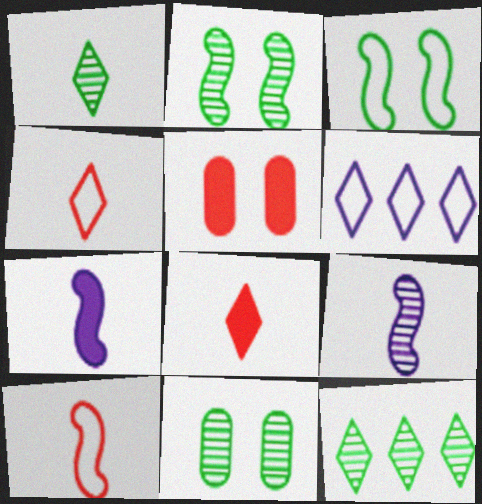[]